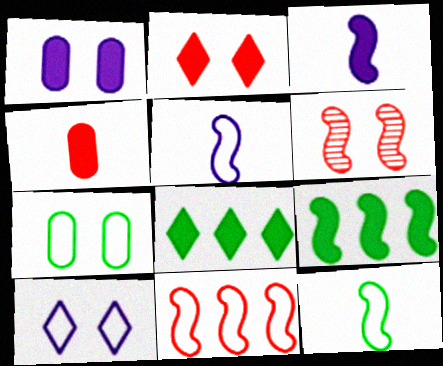[[5, 6, 9]]